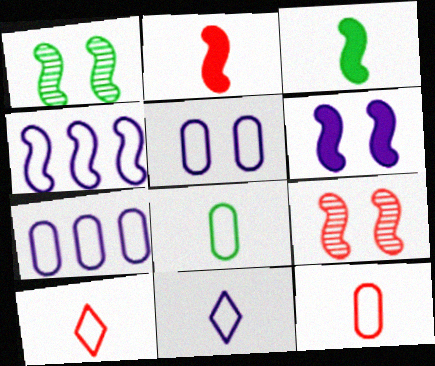[[1, 2, 4], 
[3, 4, 9], 
[4, 5, 11]]